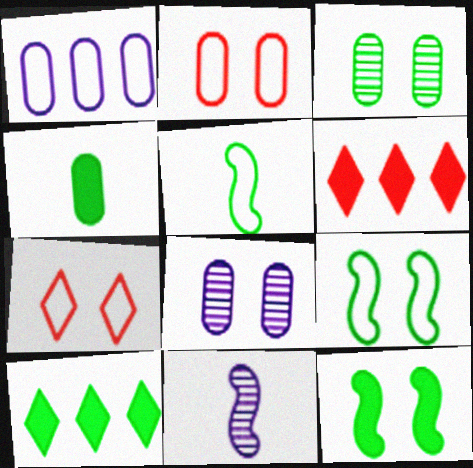[[1, 5, 7], 
[2, 10, 11], 
[3, 5, 10], 
[4, 10, 12], 
[5, 6, 8], 
[7, 8, 12]]